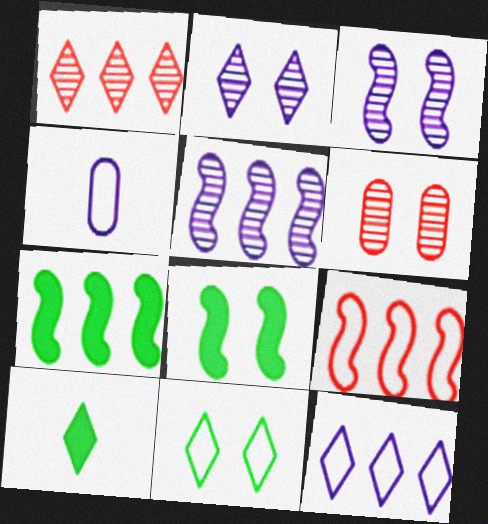[[1, 4, 8], 
[4, 9, 11], 
[5, 7, 9]]